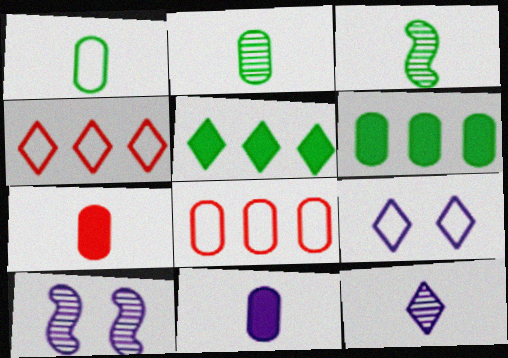[]